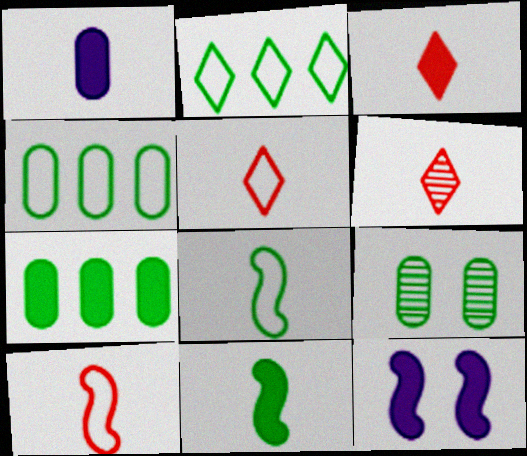[[1, 3, 11], 
[1, 6, 8], 
[2, 9, 11], 
[3, 5, 6], 
[3, 7, 12], 
[4, 6, 12]]